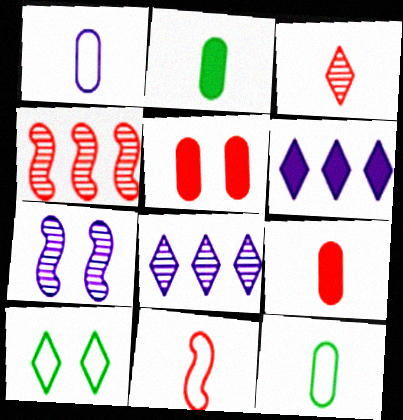[[1, 6, 7], 
[3, 6, 10], 
[3, 9, 11], 
[5, 7, 10]]